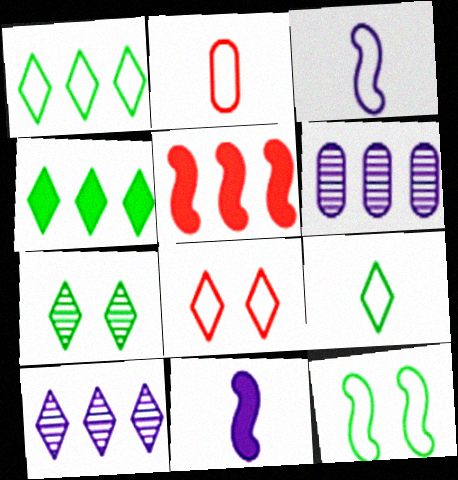[[1, 5, 6], 
[2, 3, 9], 
[4, 7, 9]]